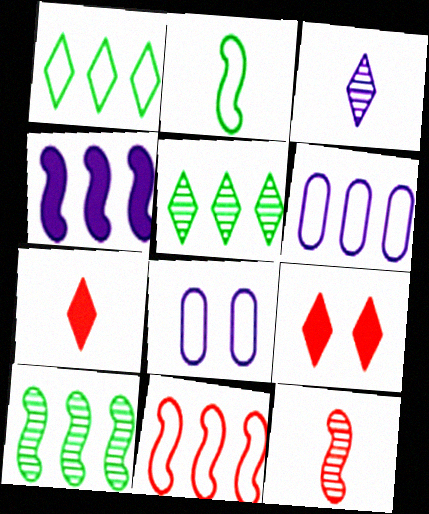[[1, 3, 9], 
[1, 6, 11], 
[3, 4, 8], 
[4, 10, 11], 
[7, 8, 10]]